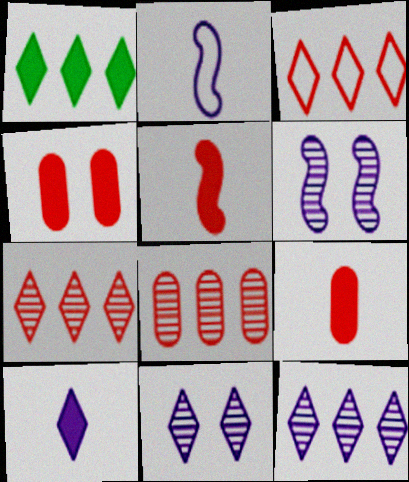[[1, 3, 12]]